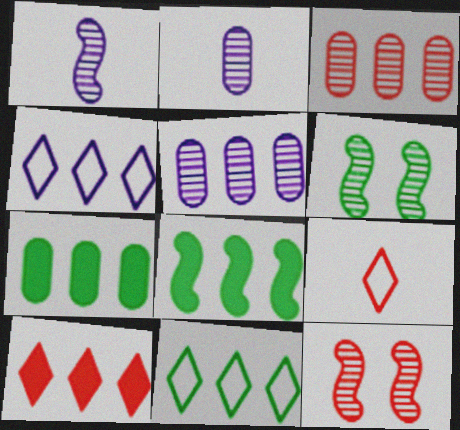[[3, 4, 8]]